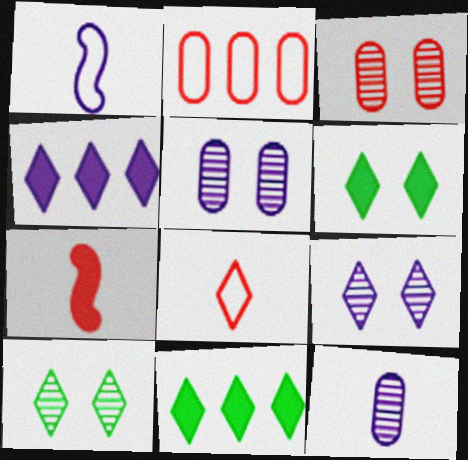[[1, 3, 11], 
[1, 4, 5], 
[4, 8, 10], 
[8, 9, 11]]